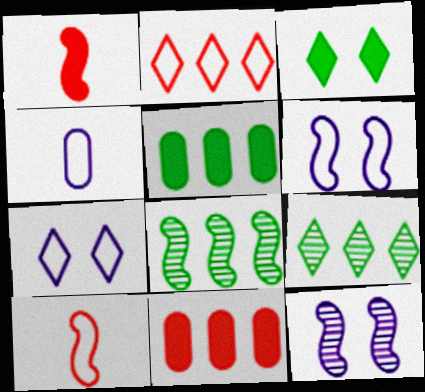[[1, 6, 8]]